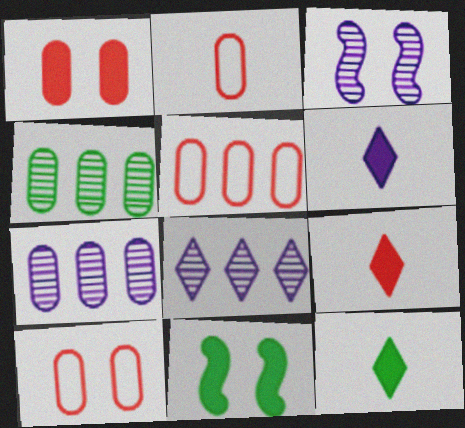[[2, 5, 10], 
[2, 8, 11], 
[3, 5, 12], 
[6, 9, 12]]